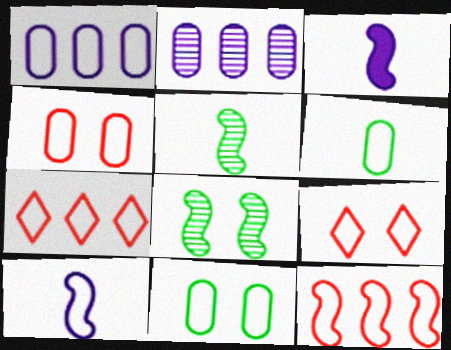[[1, 4, 6], 
[3, 8, 12], 
[7, 10, 11]]